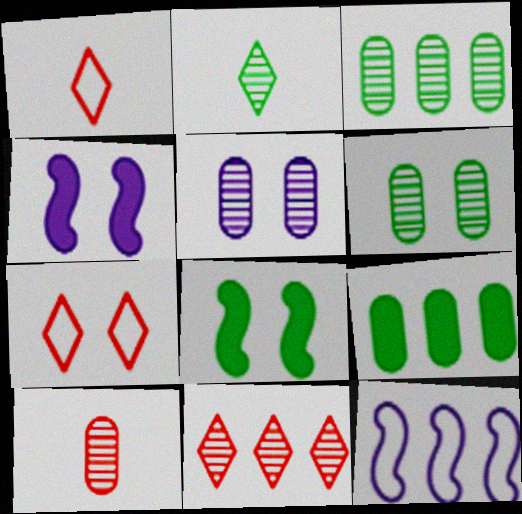[[1, 3, 4], 
[3, 5, 10], 
[4, 6, 7], 
[5, 7, 8], 
[9, 11, 12]]